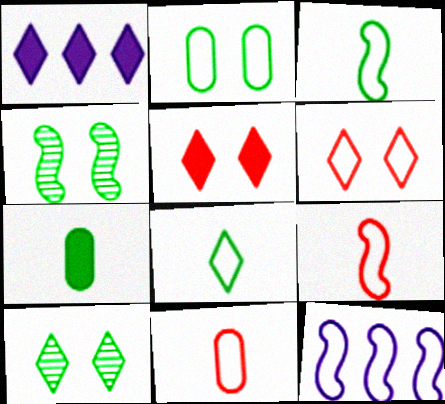[[1, 4, 11]]